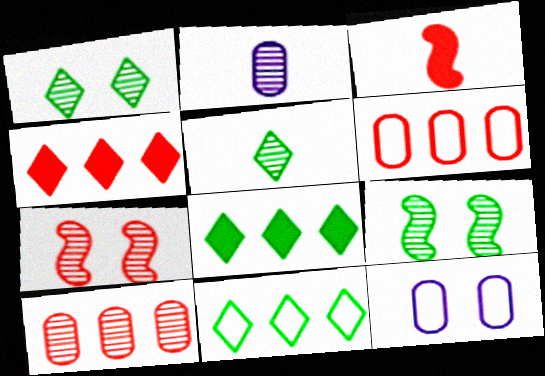[]